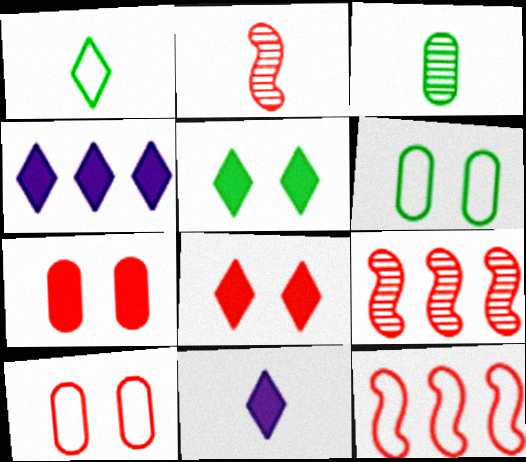[[2, 4, 6], 
[6, 9, 11]]